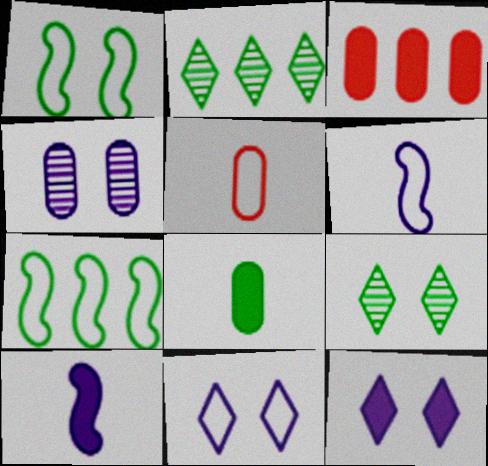[[1, 2, 8], 
[3, 6, 9], 
[5, 7, 11], 
[7, 8, 9]]